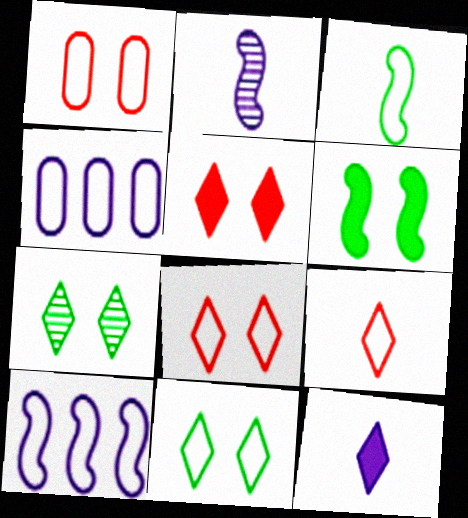[[3, 4, 8]]